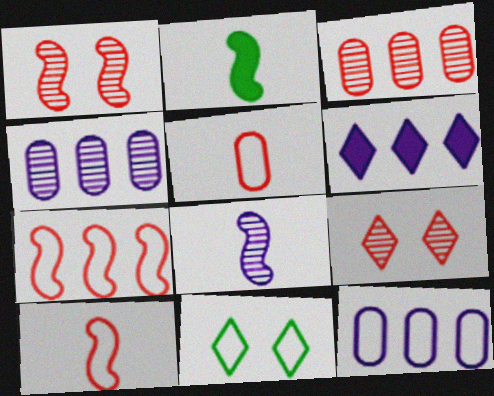[[2, 8, 10], 
[2, 9, 12], 
[10, 11, 12]]